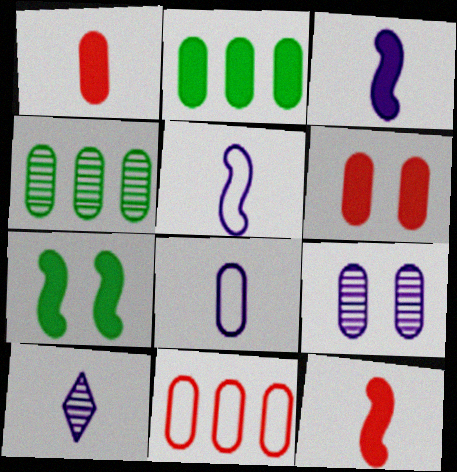[[3, 8, 10], 
[4, 6, 8], 
[7, 10, 11]]